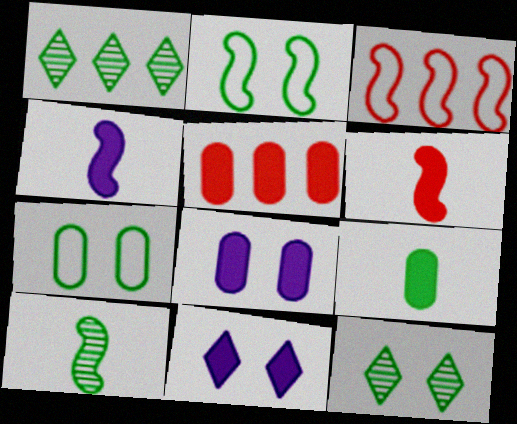[[1, 2, 9], 
[5, 8, 9]]